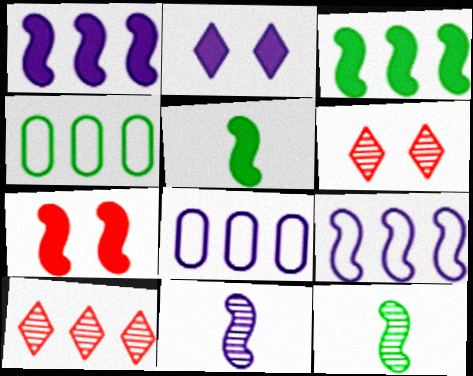[[1, 4, 10], 
[1, 5, 7], 
[2, 8, 11], 
[3, 8, 10], 
[5, 6, 8], 
[7, 9, 12]]